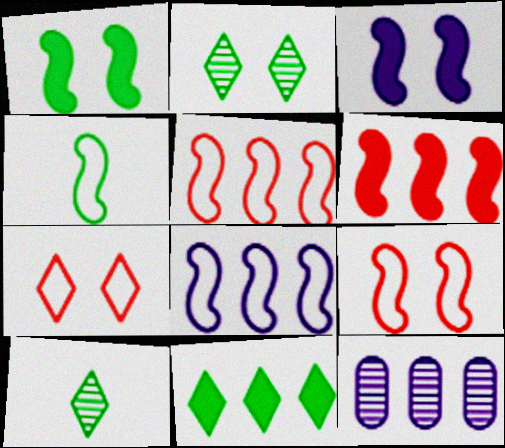[[4, 8, 9], 
[5, 11, 12]]